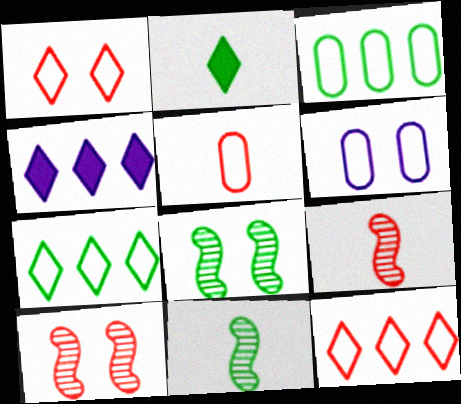[[2, 3, 8], 
[3, 5, 6], 
[4, 5, 8]]